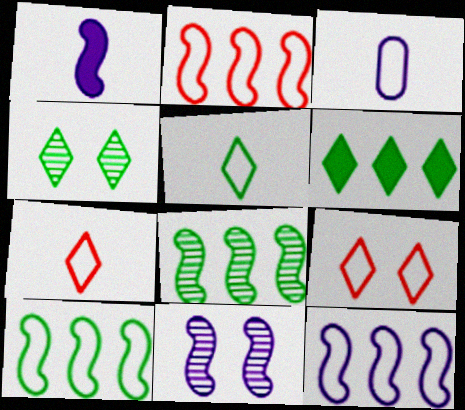[[1, 11, 12], 
[2, 10, 12], 
[3, 9, 10], 
[4, 5, 6]]